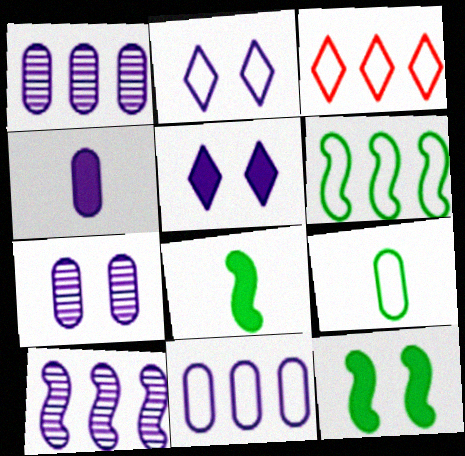[[2, 4, 10], 
[3, 6, 11], 
[3, 7, 8], 
[4, 7, 11]]